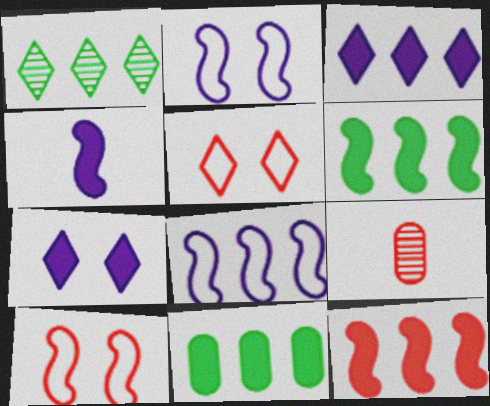[[3, 11, 12], 
[5, 9, 12]]